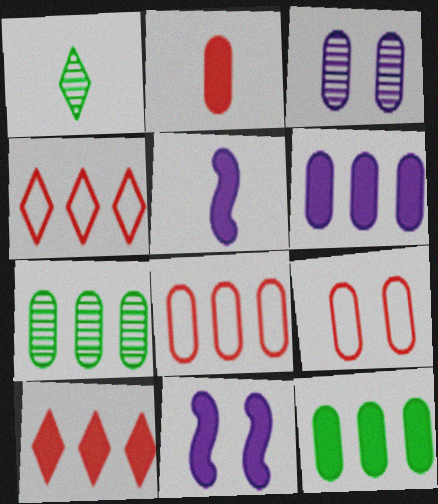[[1, 8, 11], 
[6, 7, 8]]